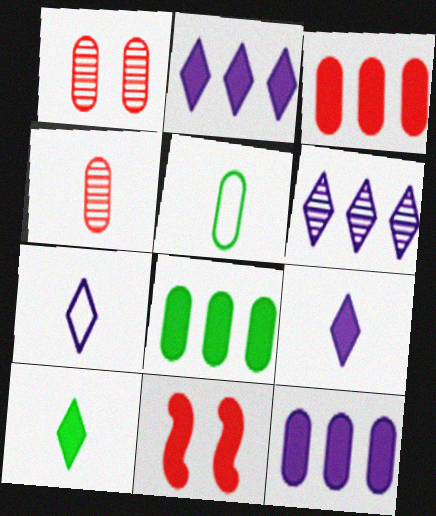[[1, 5, 12], 
[3, 8, 12], 
[5, 6, 11], 
[8, 9, 11], 
[10, 11, 12]]